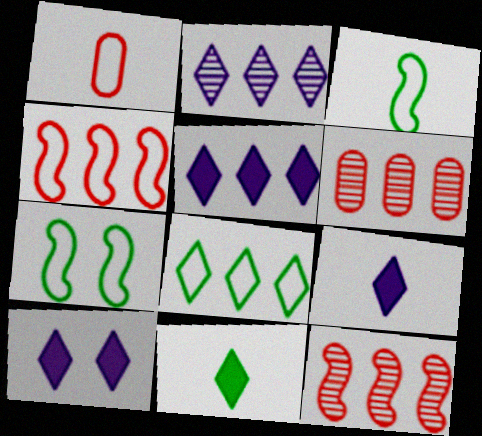[[3, 6, 10], 
[5, 9, 10], 
[6, 7, 9]]